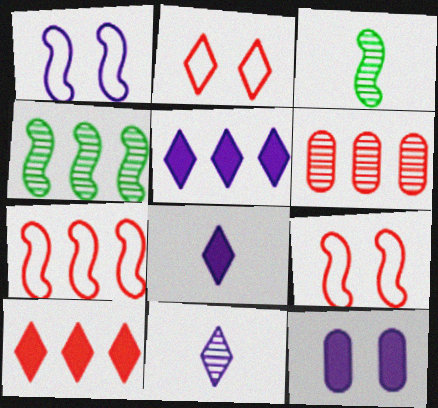[[6, 7, 10]]